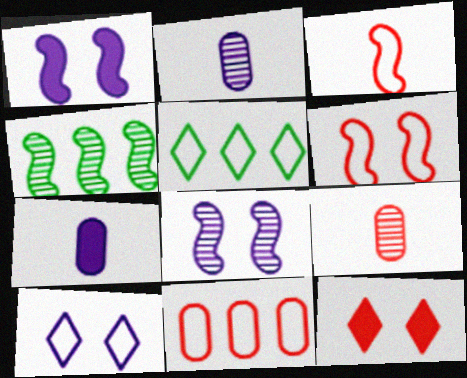[[1, 3, 4], 
[1, 5, 9]]